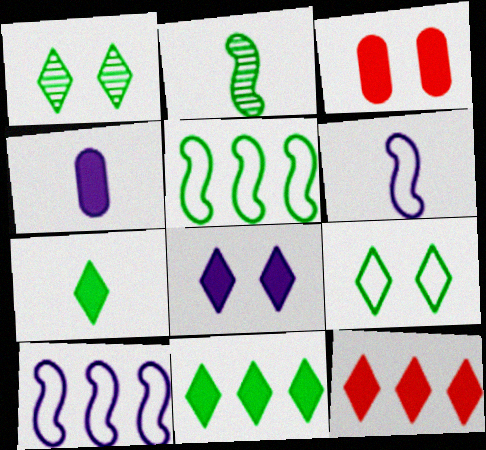[[7, 8, 12]]